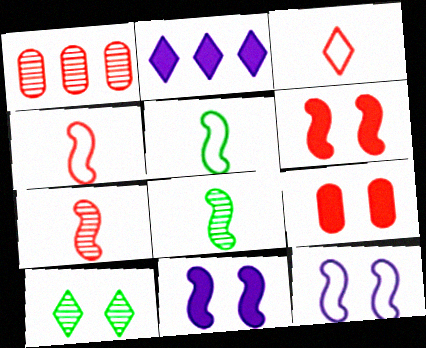[[1, 3, 6], 
[2, 3, 10], 
[9, 10, 12]]